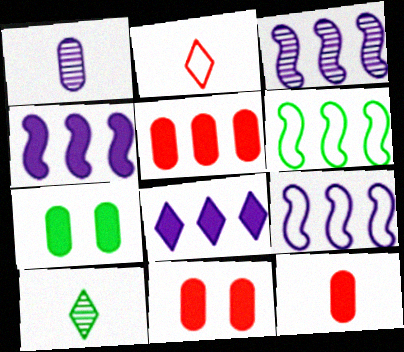[[2, 3, 7], 
[3, 4, 9], 
[5, 11, 12], 
[6, 7, 10], 
[9, 10, 11]]